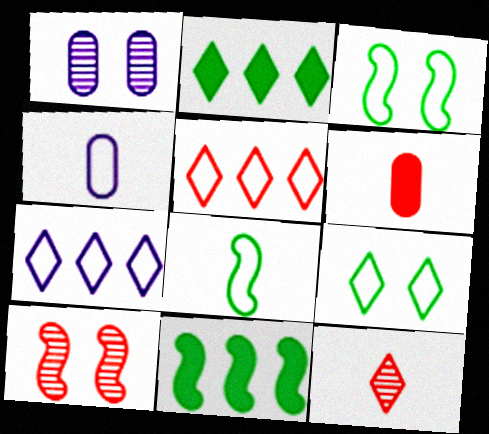[[2, 4, 10], 
[3, 4, 5], 
[5, 6, 10]]